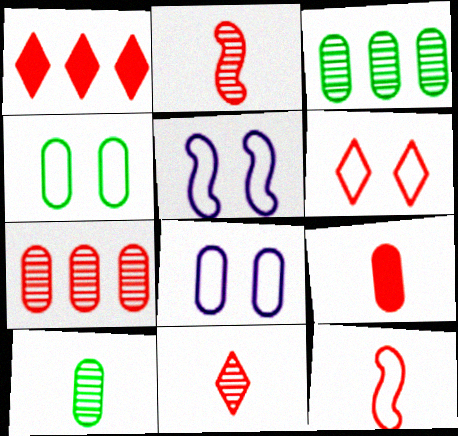[[1, 5, 10], 
[1, 6, 11], 
[3, 8, 9], 
[4, 5, 6], 
[9, 11, 12]]